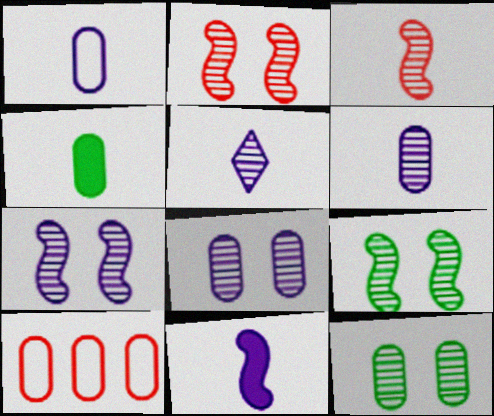[[1, 5, 11], 
[2, 7, 9], 
[4, 8, 10]]